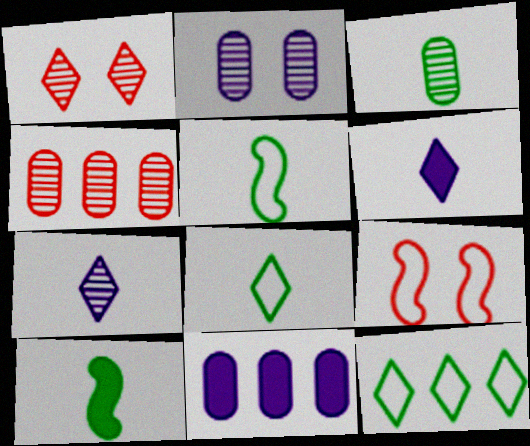[[1, 5, 11], 
[1, 6, 12], 
[2, 3, 4], 
[3, 8, 10]]